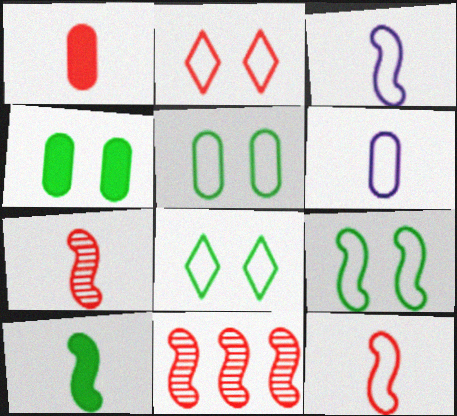[[1, 2, 11], 
[3, 7, 10], 
[5, 8, 9]]